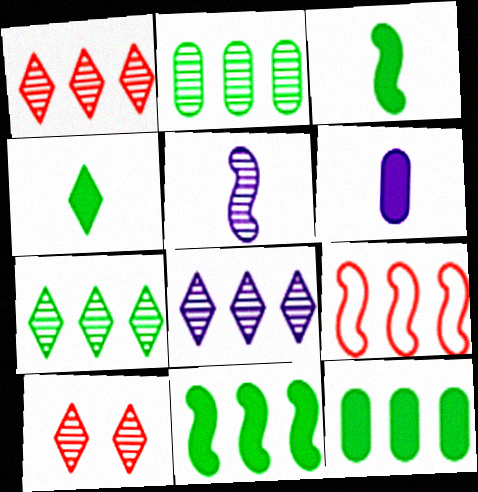[[1, 7, 8], 
[2, 5, 10], 
[8, 9, 12]]